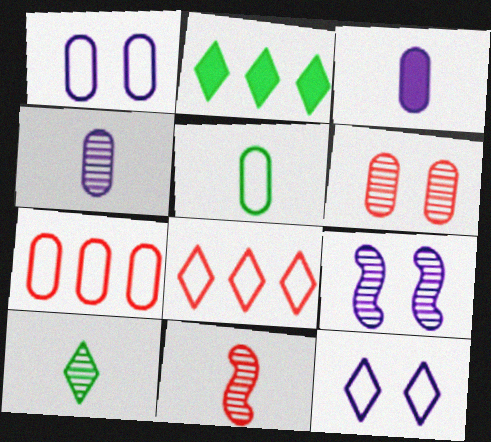[[1, 2, 11], 
[1, 5, 7], 
[4, 10, 11]]